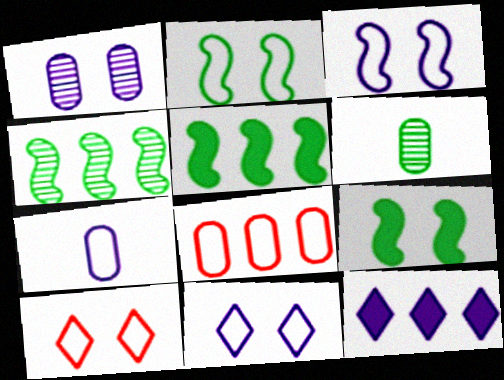[[1, 9, 10], 
[4, 8, 12]]